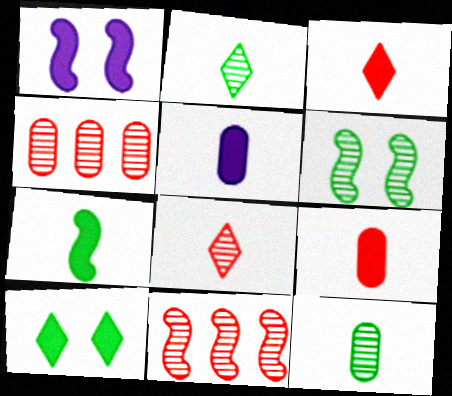[[3, 5, 7]]